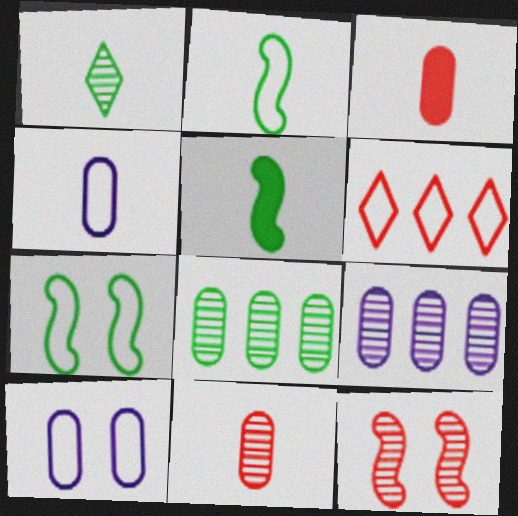[[1, 9, 12], 
[2, 6, 10], 
[3, 6, 12], 
[3, 8, 10], 
[4, 6, 7]]